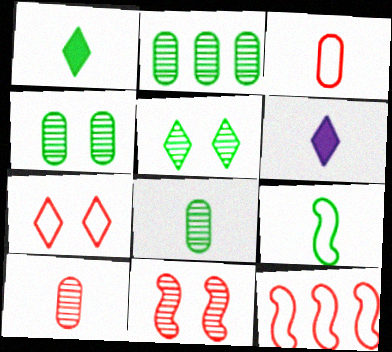[[1, 8, 9], 
[2, 4, 8], 
[3, 7, 12], 
[4, 6, 12], 
[6, 9, 10]]